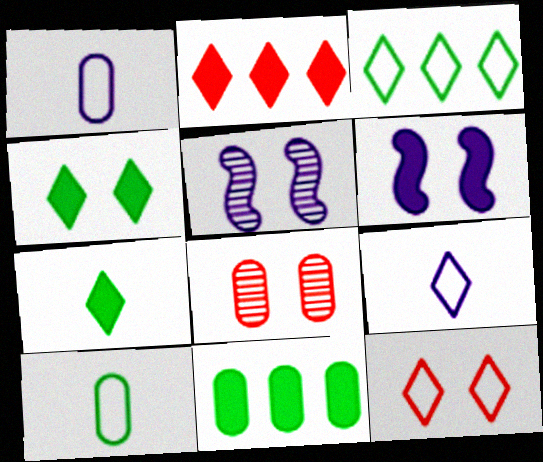[[1, 8, 11], 
[2, 5, 10], 
[3, 9, 12]]